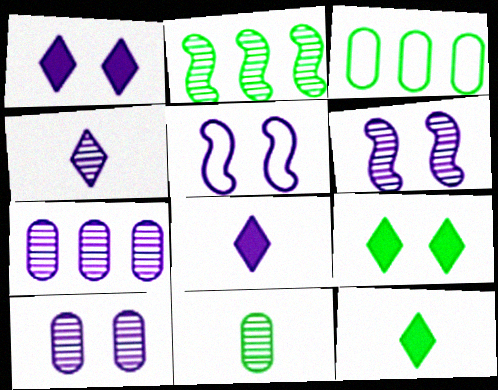[[1, 5, 10], 
[4, 6, 7], 
[5, 7, 8]]